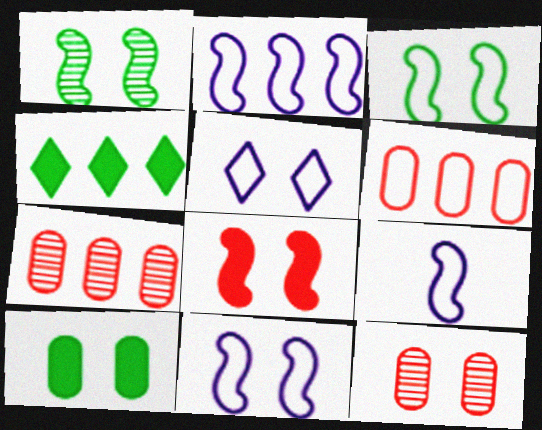[[1, 8, 11], 
[2, 4, 7], 
[2, 9, 11], 
[4, 9, 12]]